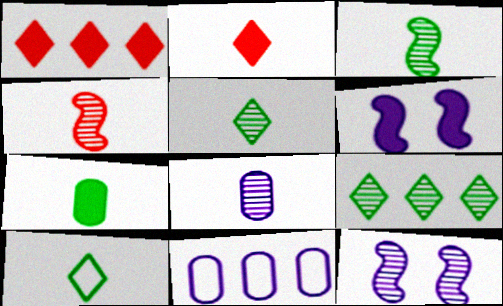[[1, 6, 7], 
[3, 7, 10], 
[4, 5, 8]]